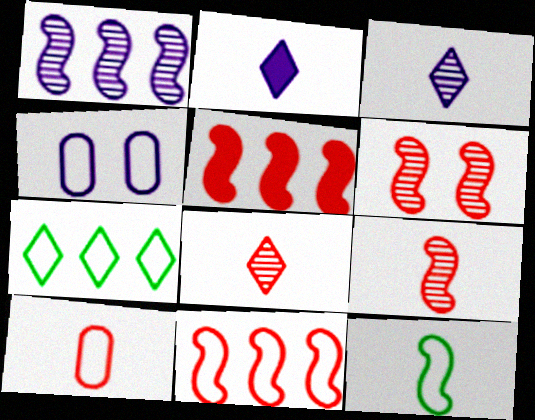[[1, 2, 4]]